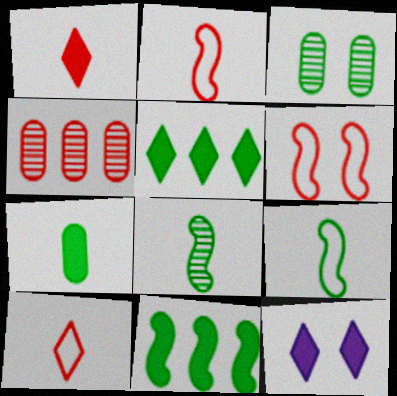[[1, 4, 6], 
[1, 5, 12], 
[3, 5, 9], 
[3, 6, 12], 
[4, 9, 12]]